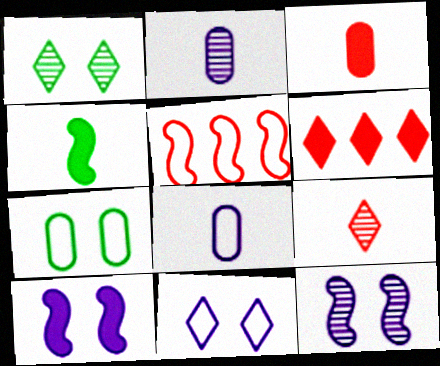[[4, 5, 12], 
[4, 8, 9]]